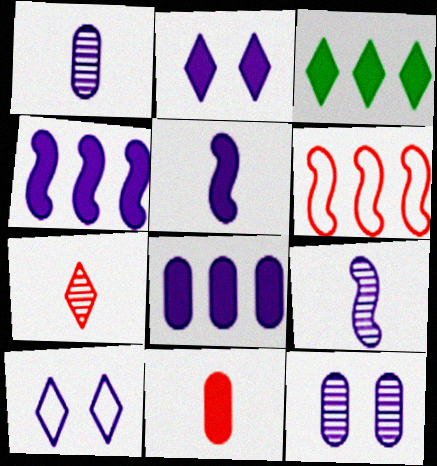[[1, 4, 10], 
[2, 5, 8], 
[3, 7, 10], 
[8, 9, 10]]